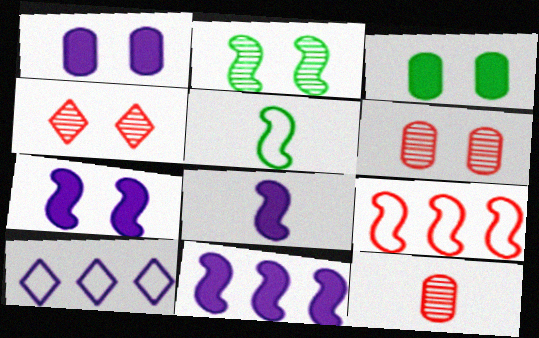[[2, 8, 9], 
[7, 8, 11]]